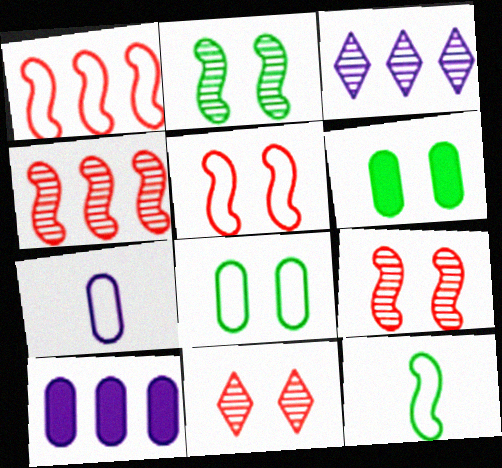[[10, 11, 12]]